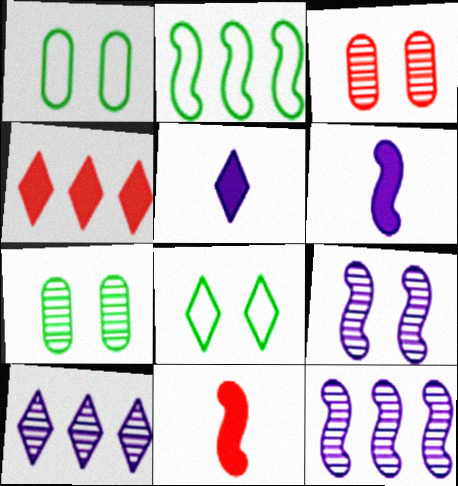[[1, 10, 11], 
[2, 3, 5], 
[2, 9, 11]]